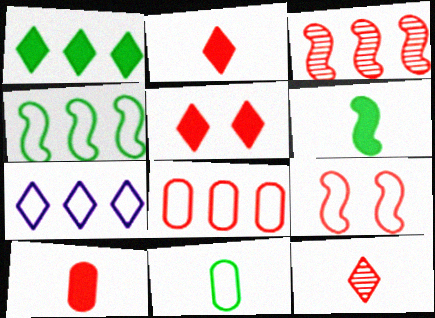[[4, 7, 8], 
[7, 9, 11]]